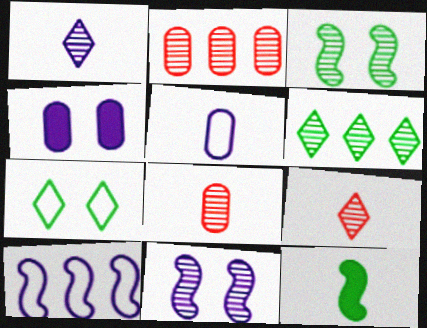[[1, 2, 3], 
[1, 4, 10], 
[5, 9, 12], 
[6, 8, 11]]